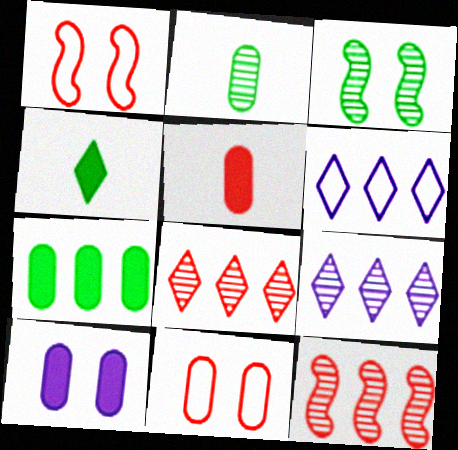[[1, 5, 8], 
[3, 5, 6], 
[5, 7, 10], 
[6, 7, 12]]